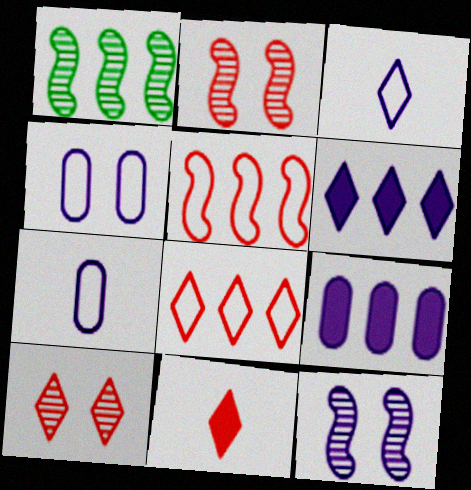[[1, 4, 11], 
[1, 8, 9], 
[3, 9, 12], 
[6, 7, 12], 
[8, 10, 11]]